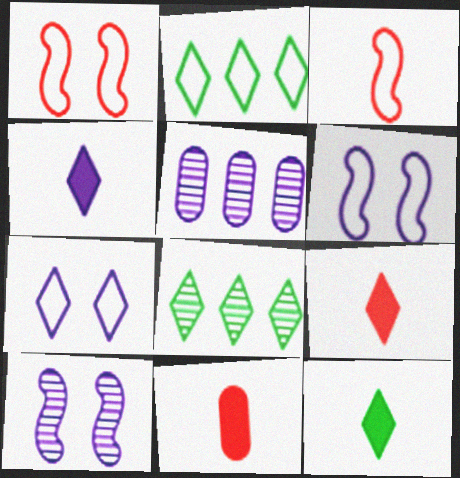[[1, 5, 12], 
[2, 10, 11], 
[4, 5, 6], 
[4, 9, 12], 
[6, 8, 11], 
[7, 8, 9]]